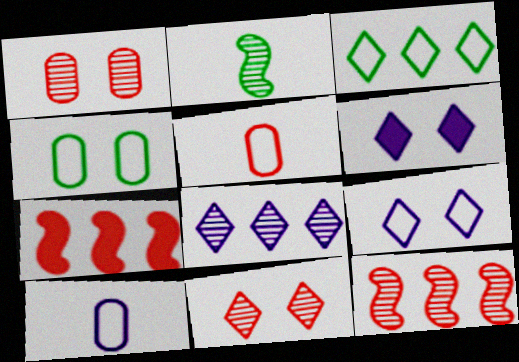[[1, 2, 8], 
[5, 7, 11]]